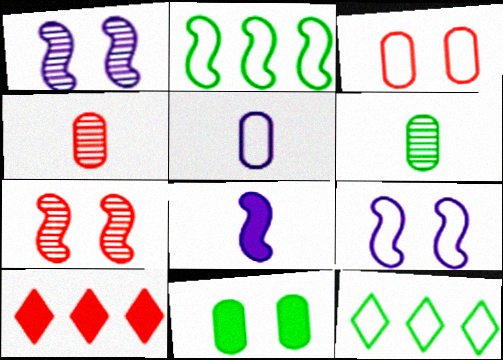[[2, 7, 8], 
[6, 9, 10], 
[8, 10, 11]]